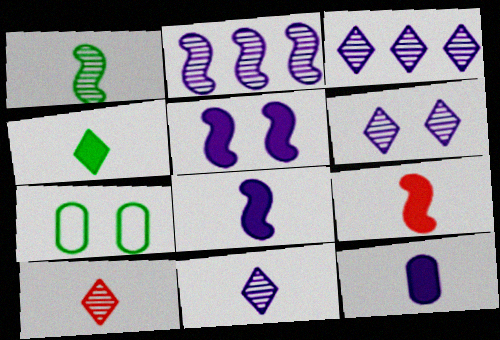[[3, 6, 11], 
[3, 7, 9], 
[4, 9, 12]]